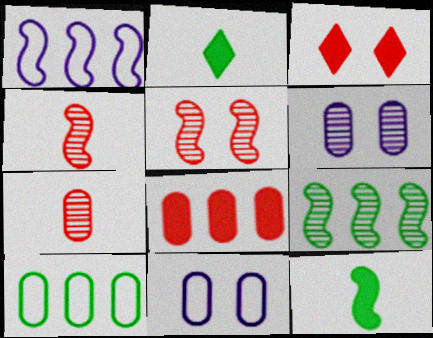[[1, 5, 12]]